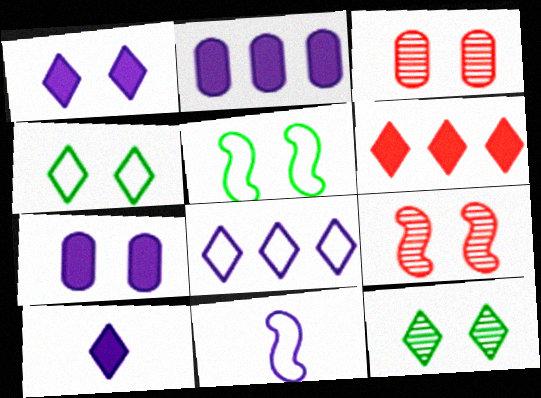[[1, 3, 5], 
[4, 7, 9]]